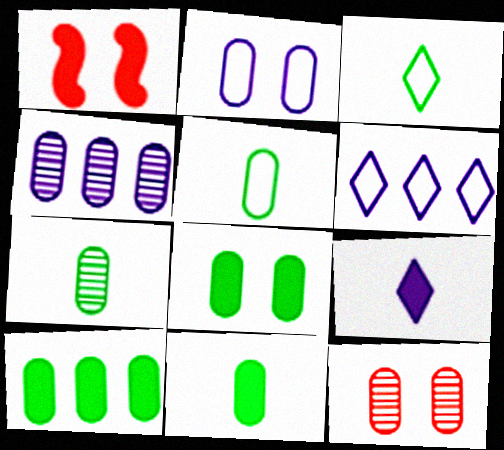[[1, 3, 4], 
[1, 6, 7], 
[1, 9, 10], 
[2, 8, 12], 
[4, 7, 12], 
[5, 7, 11], 
[8, 10, 11]]